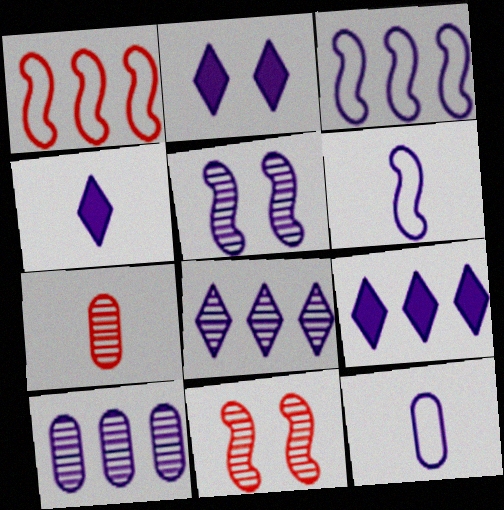[[2, 4, 9], 
[2, 6, 10], 
[3, 9, 10], 
[5, 9, 12]]